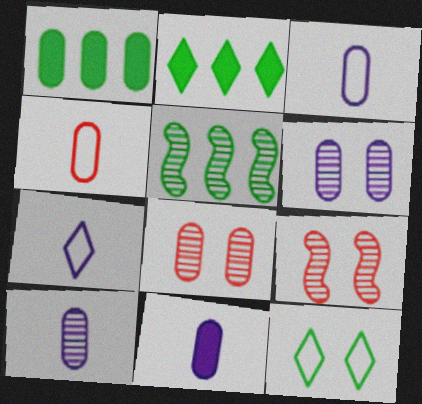[[1, 3, 8], 
[1, 4, 6], 
[1, 7, 9], 
[2, 3, 9], 
[3, 10, 11]]